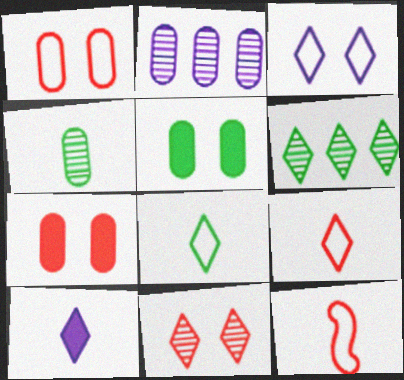[[4, 10, 12]]